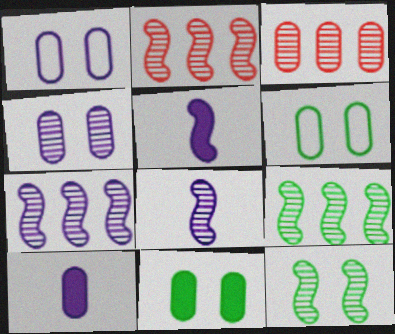[[2, 7, 9], 
[2, 8, 12], 
[3, 6, 10]]